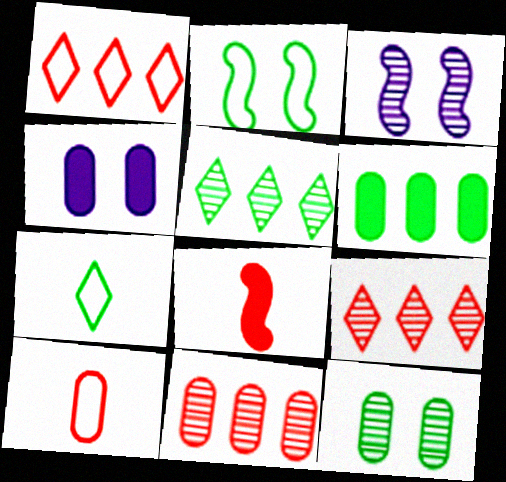[]